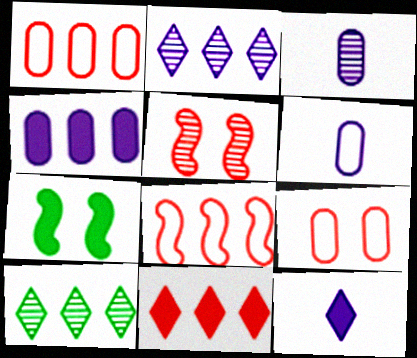[[3, 5, 10], 
[4, 8, 10]]